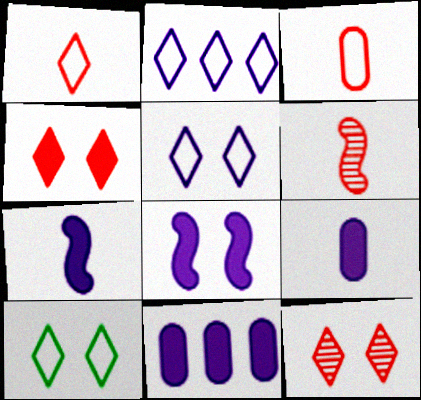[[1, 2, 10], 
[6, 10, 11]]